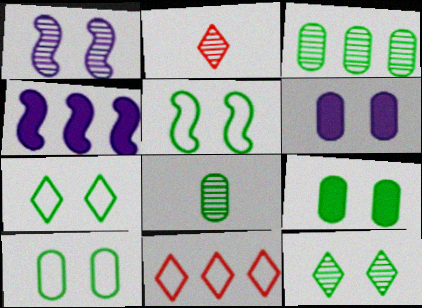[[1, 2, 3], 
[2, 4, 10], 
[3, 4, 11], 
[5, 7, 10], 
[5, 9, 12]]